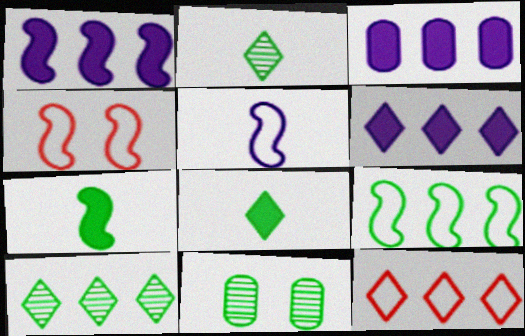[[1, 3, 6], 
[2, 3, 4], 
[4, 5, 9], 
[6, 10, 12], 
[8, 9, 11]]